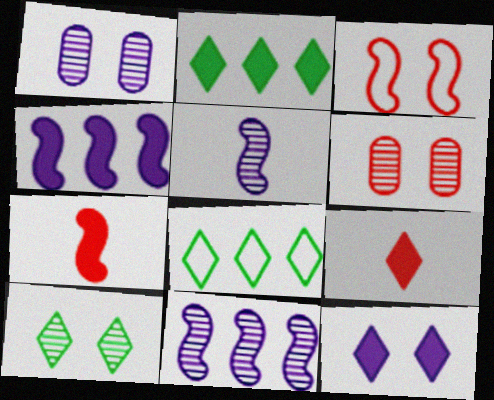[[1, 7, 8], 
[2, 9, 12]]